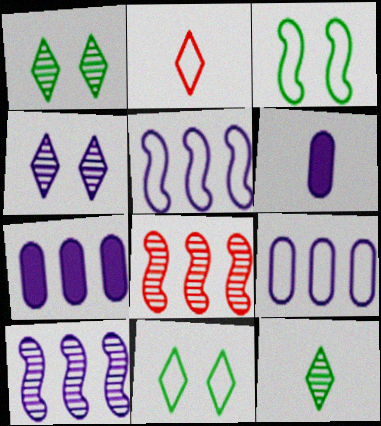[[2, 3, 9], 
[4, 5, 6], 
[6, 8, 11]]